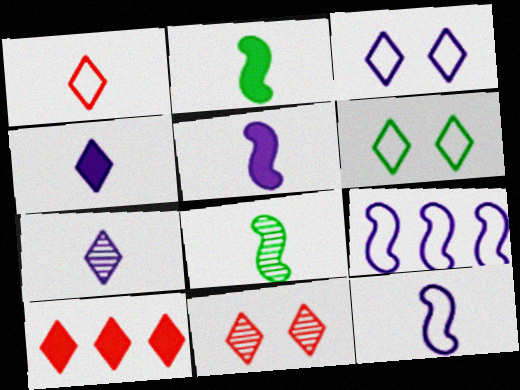[[1, 10, 11], 
[6, 7, 10]]